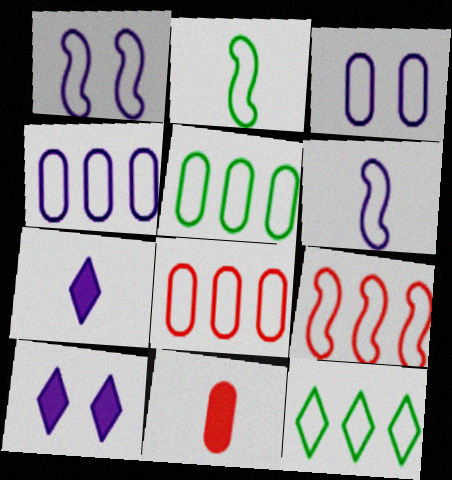[[1, 2, 9], 
[4, 5, 8], 
[4, 9, 12]]